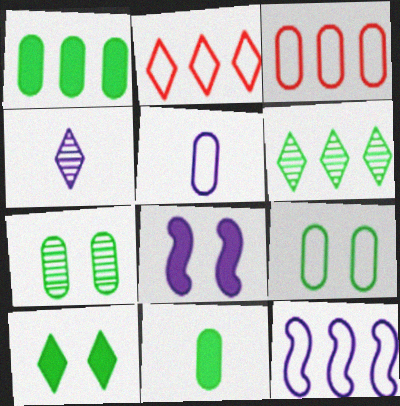[[2, 4, 10], 
[3, 5, 9]]